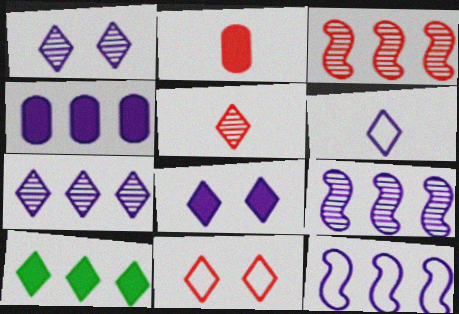[[2, 3, 11], 
[4, 7, 12], 
[6, 7, 8]]